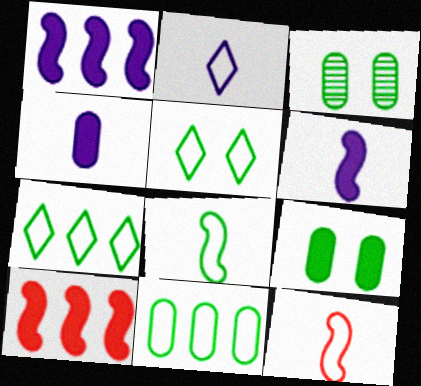[[2, 3, 10], 
[5, 8, 11]]